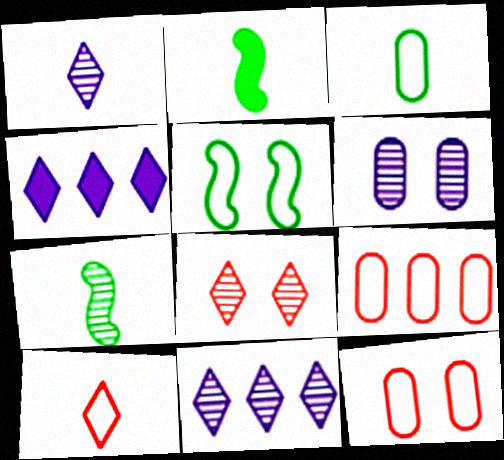[[2, 11, 12], 
[4, 7, 12]]